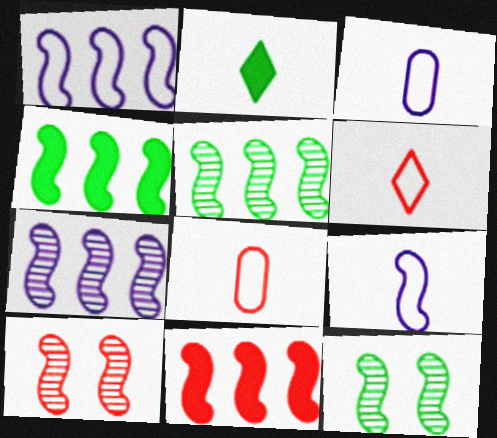[[1, 5, 11], 
[4, 9, 10], 
[9, 11, 12]]